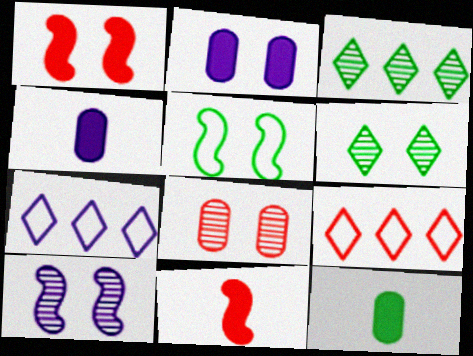[[1, 5, 10], 
[3, 5, 12], 
[4, 7, 10], 
[6, 8, 10], 
[8, 9, 11], 
[9, 10, 12]]